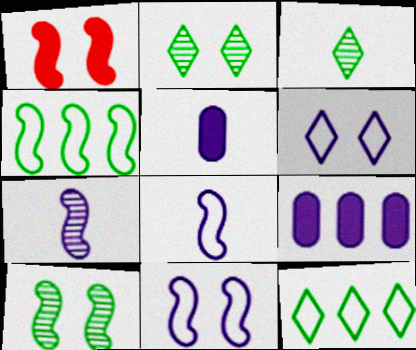[[1, 4, 7], 
[1, 10, 11], 
[6, 7, 9]]